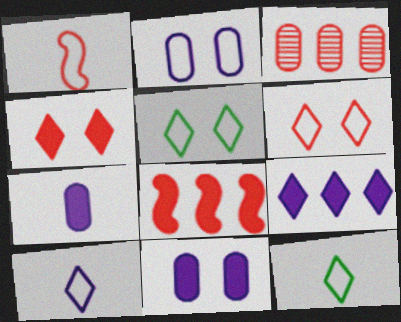[[1, 3, 4]]